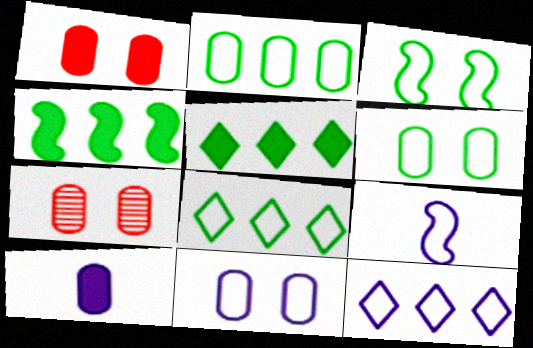[[2, 7, 10], 
[5, 7, 9], 
[9, 11, 12]]